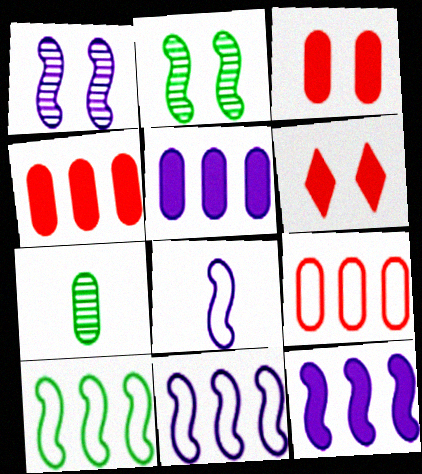[[1, 8, 12], 
[6, 7, 11]]